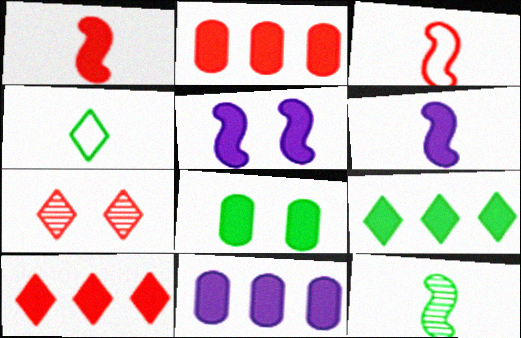[[2, 3, 7], 
[3, 6, 12], 
[6, 8, 10]]